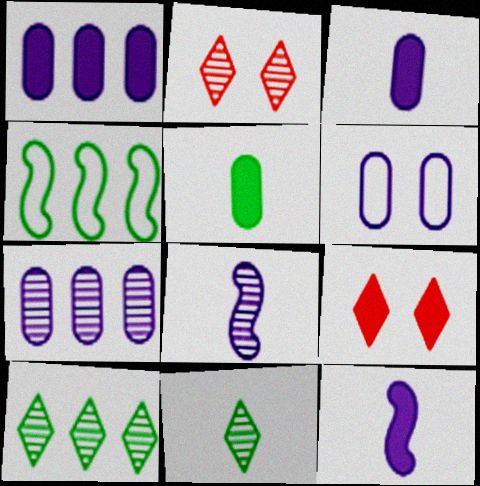[[2, 3, 4], 
[3, 6, 7]]